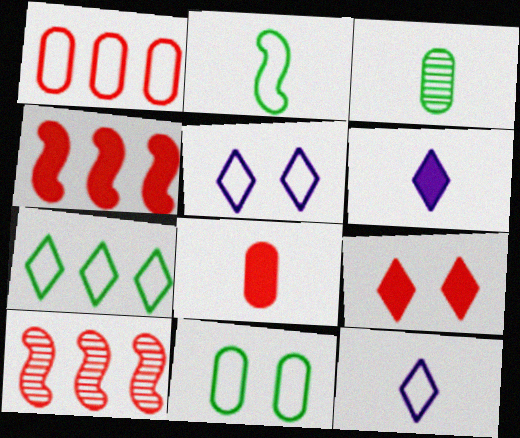[[1, 2, 5], 
[2, 7, 11], 
[3, 4, 5], 
[4, 8, 9], 
[6, 10, 11]]